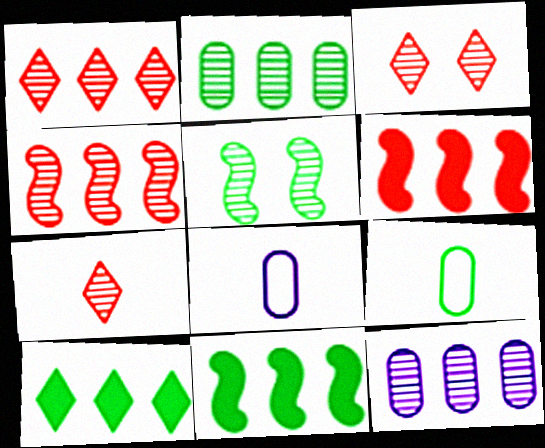[[1, 3, 7], 
[3, 8, 11], 
[5, 7, 12], 
[5, 9, 10]]